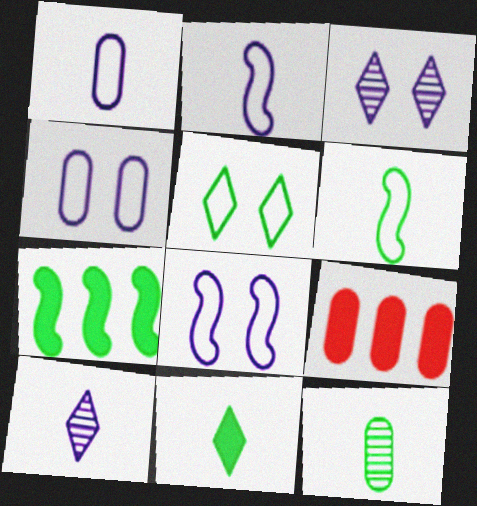[[3, 6, 9], 
[4, 9, 12], 
[5, 7, 12], 
[6, 11, 12]]